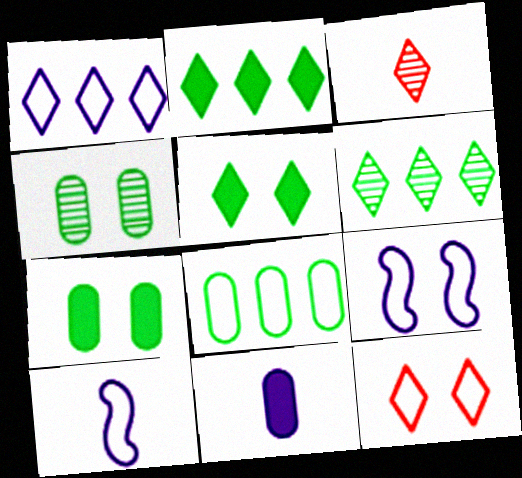[[1, 3, 5], 
[8, 10, 12]]